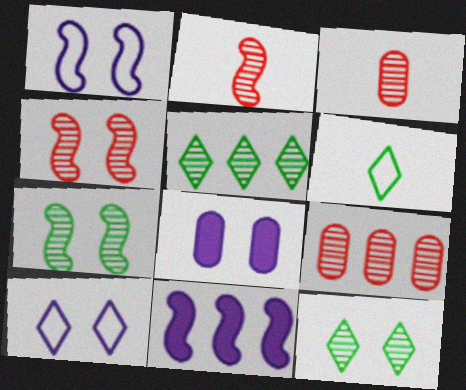[]